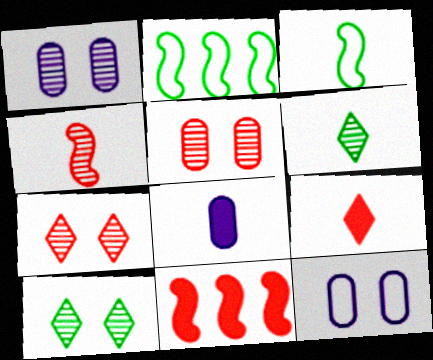[[1, 2, 9], 
[2, 7, 8], 
[6, 11, 12]]